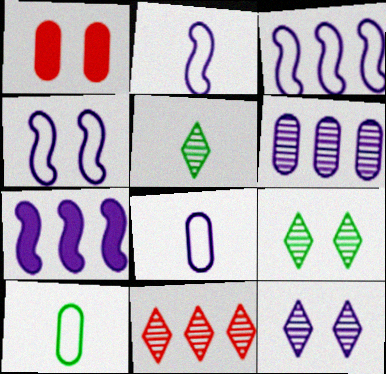[[1, 3, 5], 
[1, 4, 9], 
[1, 6, 10], 
[2, 3, 4], 
[5, 11, 12], 
[7, 8, 12]]